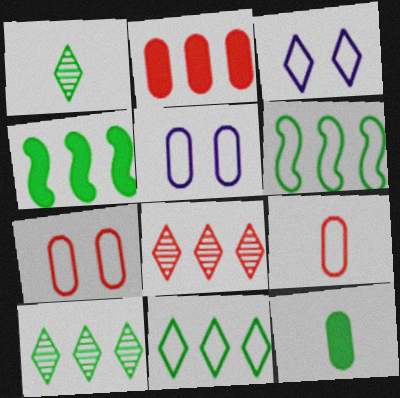[[3, 6, 9]]